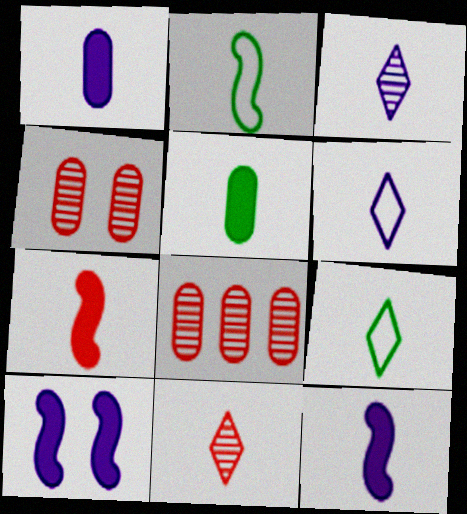[[1, 2, 11], 
[8, 9, 10]]